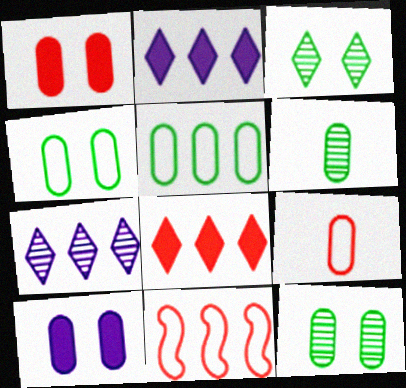[]